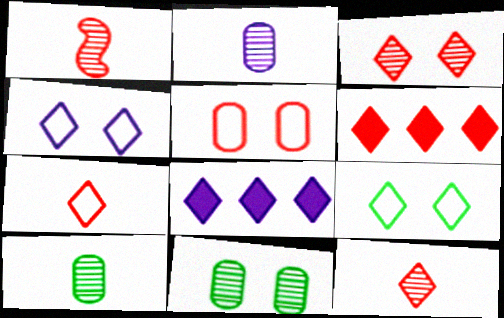[[1, 5, 6], 
[3, 6, 7], 
[8, 9, 12]]